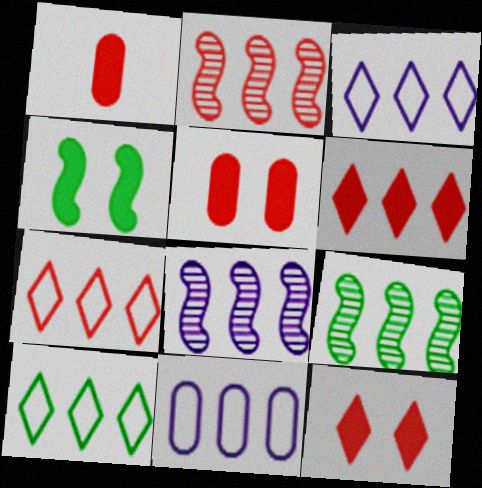[[2, 8, 9], 
[3, 7, 10], 
[6, 9, 11]]